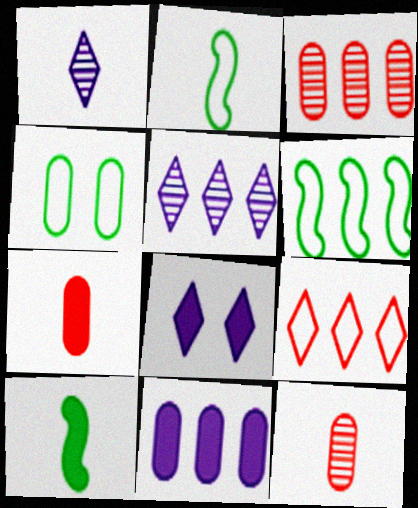[[1, 2, 7], 
[2, 3, 8], 
[4, 11, 12], 
[6, 8, 12]]